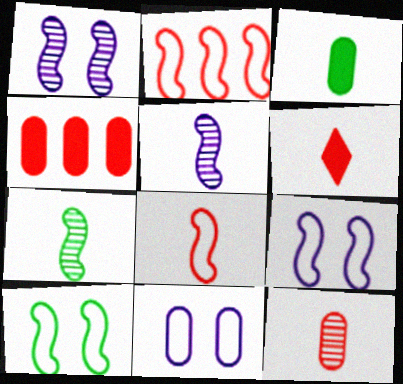[[6, 8, 12]]